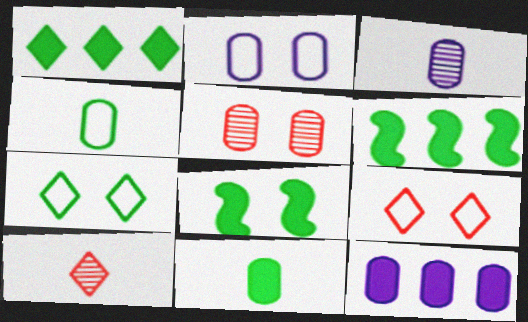[[1, 8, 11], 
[2, 3, 12], 
[2, 6, 10], 
[3, 6, 9], 
[4, 5, 12]]